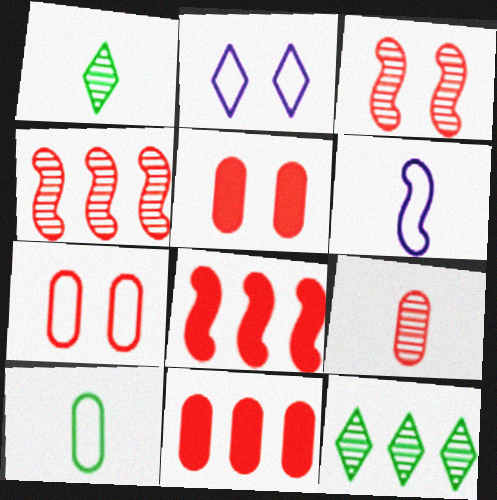[[5, 6, 12], 
[7, 9, 11]]